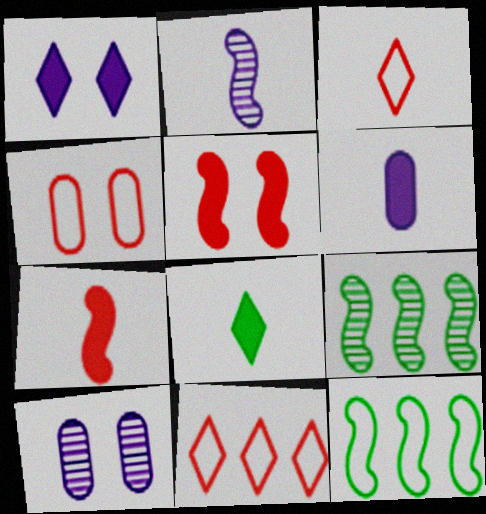[[2, 5, 12], 
[6, 7, 8]]